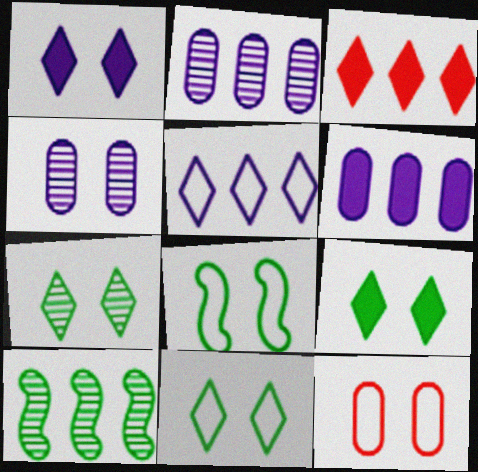[[7, 9, 11]]